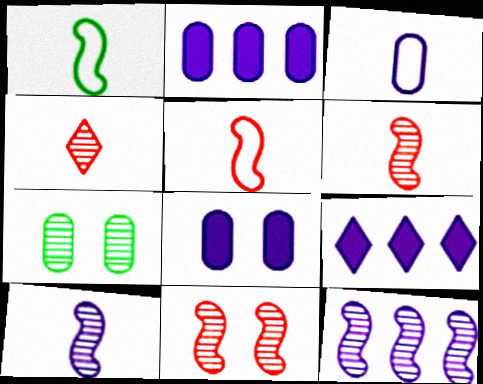[[4, 7, 12], 
[5, 7, 9]]